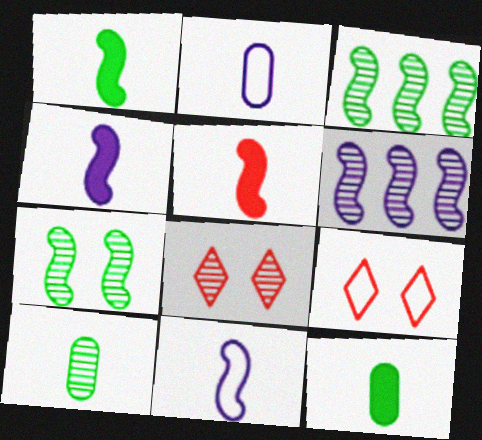[[1, 4, 5], 
[6, 8, 10], 
[6, 9, 12]]